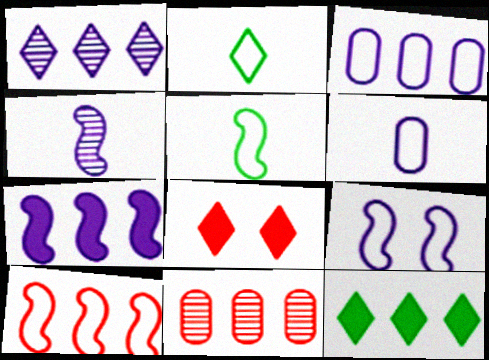[[1, 2, 8], 
[1, 3, 7], 
[4, 7, 9], 
[5, 9, 10]]